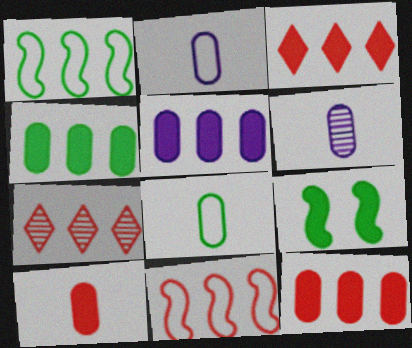[[1, 5, 7], 
[2, 7, 9], 
[4, 5, 12], 
[6, 8, 10], 
[7, 11, 12]]